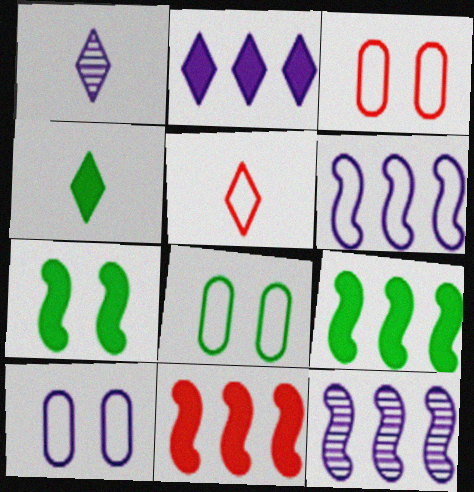[[1, 3, 9], 
[1, 4, 5], 
[1, 8, 11], 
[3, 4, 12], 
[3, 8, 10], 
[5, 6, 8]]